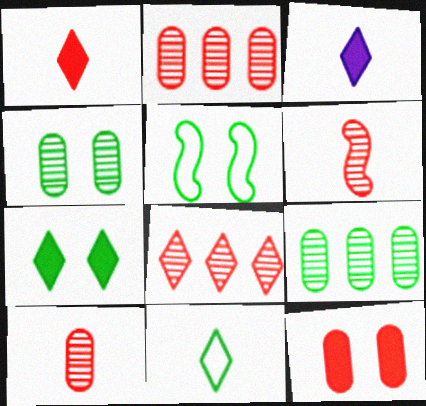[[2, 3, 5], 
[4, 5, 7]]